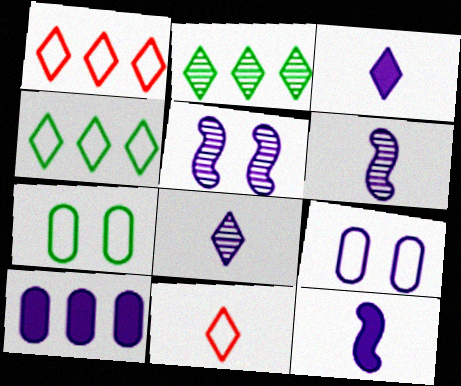[]